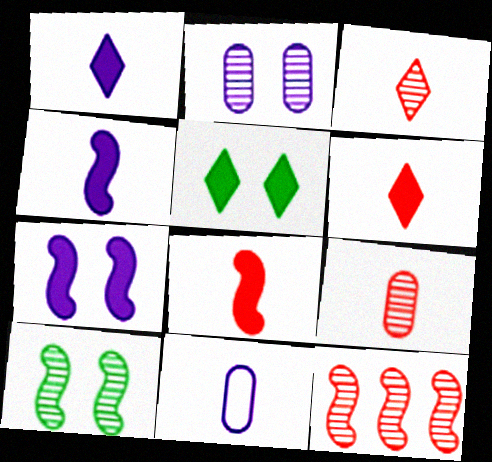[[5, 11, 12]]